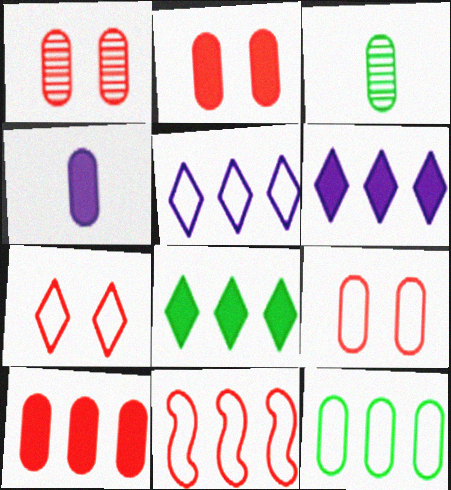[[1, 2, 9], 
[1, 4, 12], 
[5, 11, 12]]